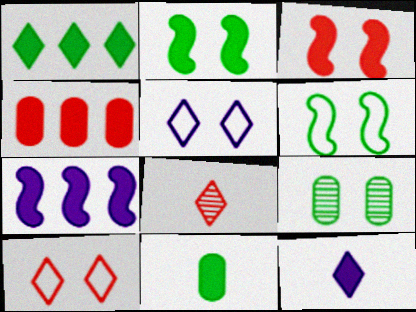[[1, 2, 11], 
[1, 4, 7], 
[1, 5, 8], 
[2, 4, 12], 
[3, 5, 9]]